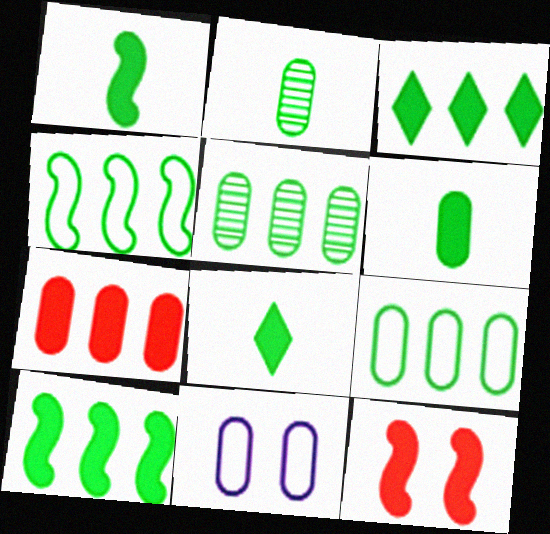[[1, 6, 8], 
[2, 7, 11], 
[3, 4, 5]]